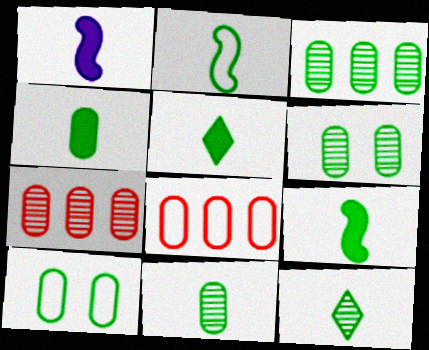[[2, 4, 12], 
[2, 5, 11], 
[3, 4, 10], 
[3, 6, 11], 
[4, 5, 9]]